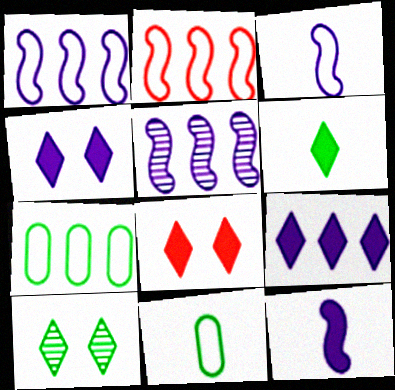[[5, 8, 11], 
[6, 8, 9]]